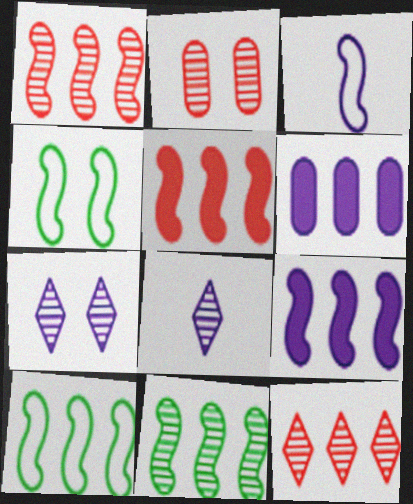[[1, 9, 10], 
[2, 8, 11], 
[3, 6, 7], 
[6, 10, 12]]